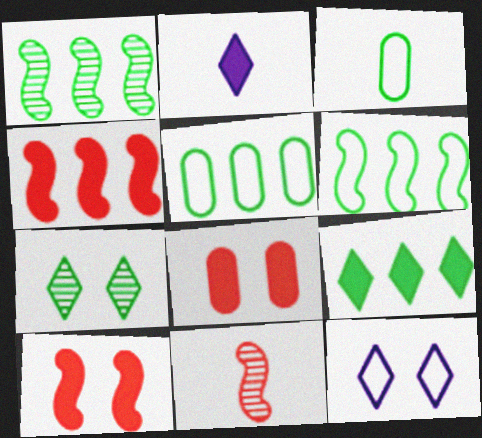[[1, 5, 9], 
[2, 3, 11]]